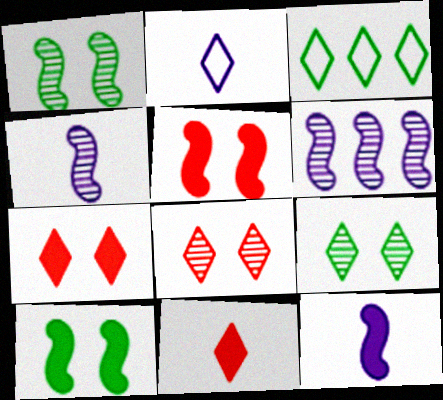[]